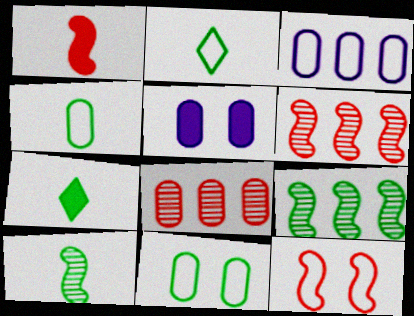[[1, 6, 12], 
[2, 3, 12], 
[2, 5, 6], 
[4, 5, 8], 
[4, 7, 10], 
[7, 9, 11]]